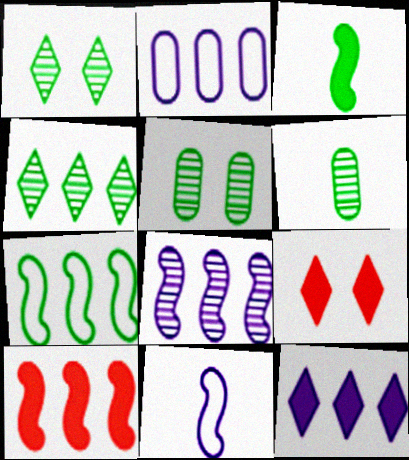[[2, 4, 10], 
[2, 8, 12], 
[7, 8, 10]]